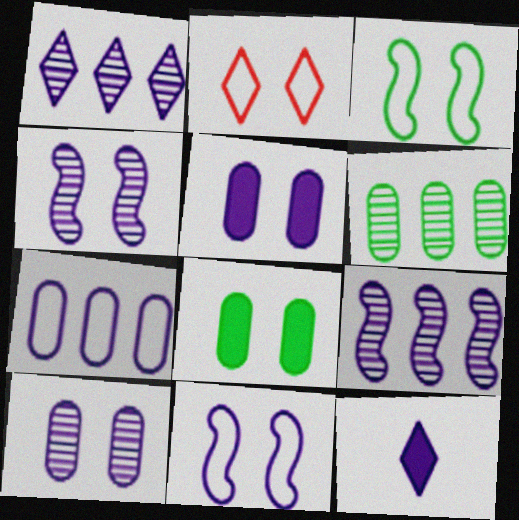[[2, 4, 8], 
[4, 7, 12]]